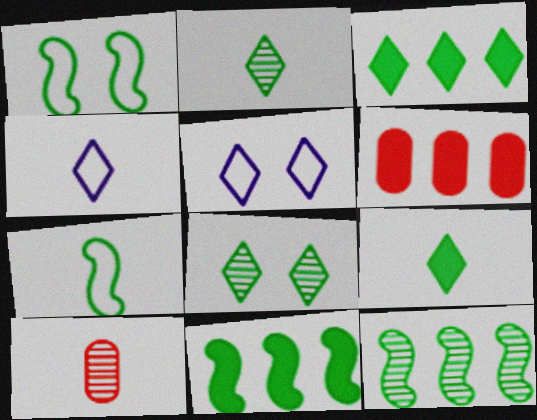[[5, 10, 11]]